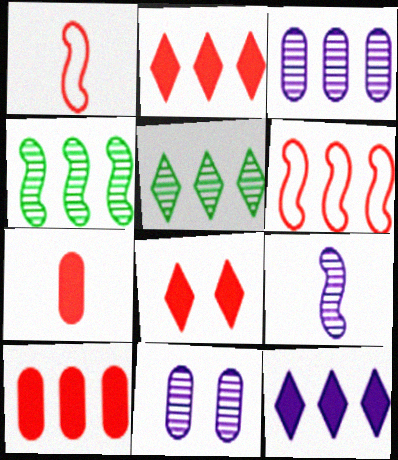[]